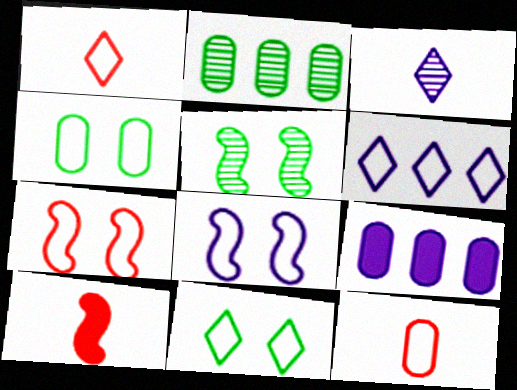[[1, 5, 9], 
[1, 6, 11], 
[3, 8, 9]]